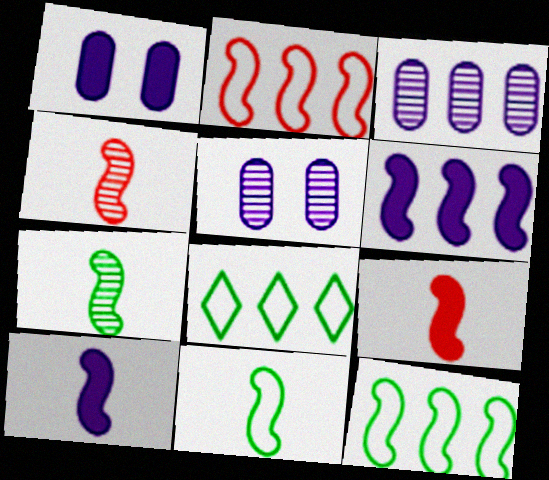[[1, 4, 8], 
[4, 10, 11], 
[5, 8, 9]]